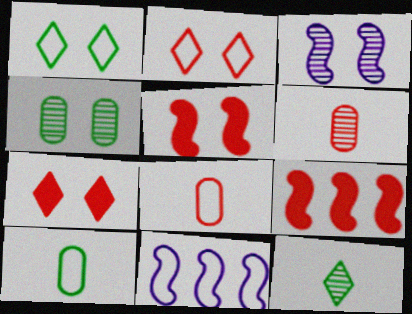[[1, 8, 11], 
[2, 6, 9], 
[2, 10, 11]]